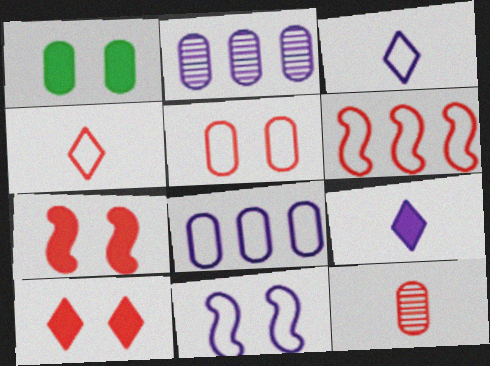[[1, 8, 12], 
[2, 9, 11], 
[3, 8, 11], 
[4, 5, 6], 
[6, 10, 12]]